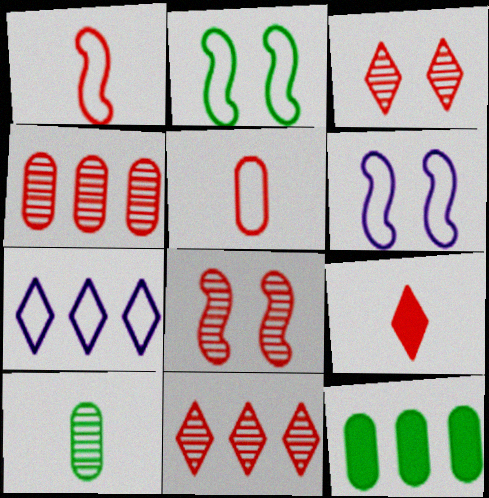[[2, 5, 7]]